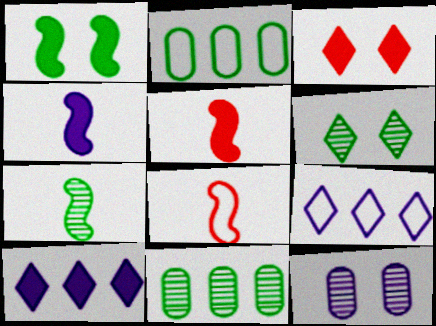[[4, 7, 8], 
[4, 9, 12], 
[6, 7, 11]]